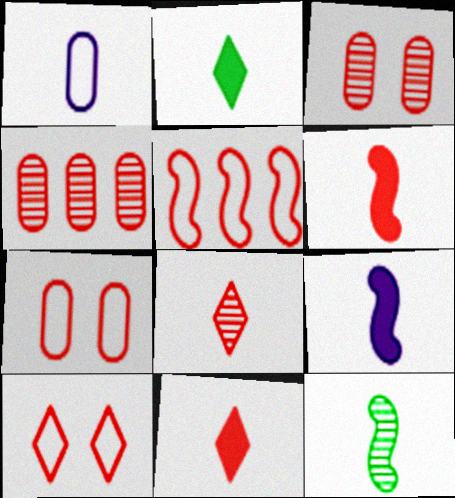[[1, 11, 12], 
[3, 5, 11], 
[4, 6, 10]]